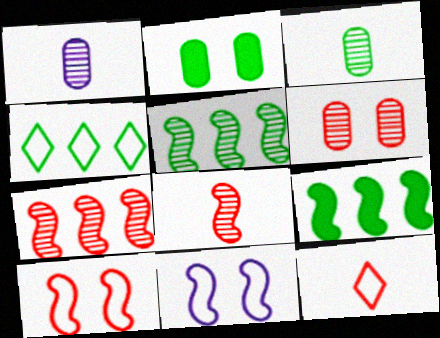[[8, 9, 11]]